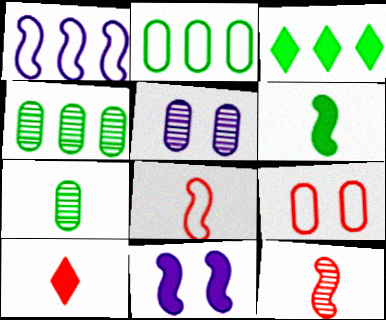[[3, 5, 8]]